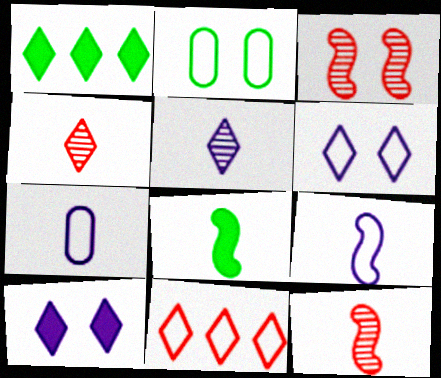[[1, 3, 7], 
[1, 4, 6], 
[2, 3, 10], 
[2, 9, 11], 
[4, 7, 8], 
[8, 9, 12]]